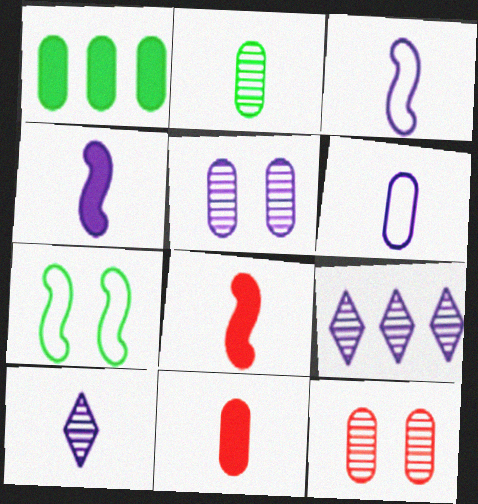[[1, 6, 12], 
[2, 6, 11], 
[4, 6, 10], 
[7, 9, 11]]